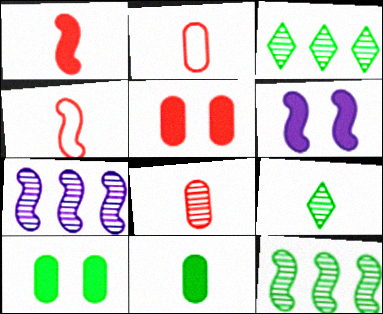[[2, 3, 6], 
[4, 6, 12]]